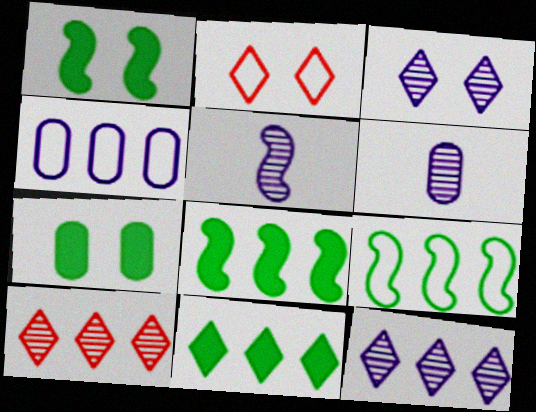[[2, 6, 8], 
[4, 8, 10]]